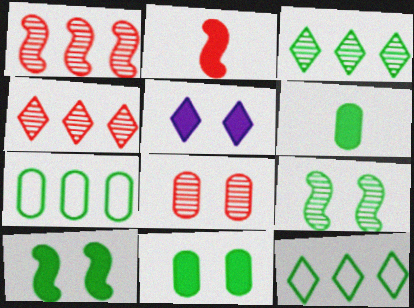[[6, 9, 12]]